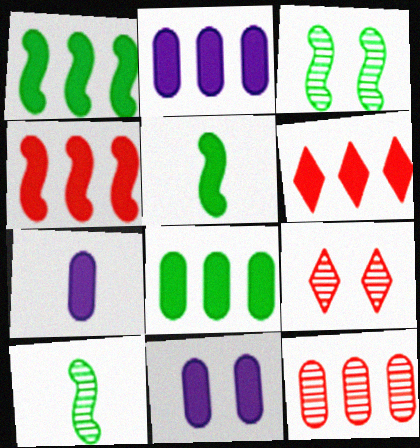[[1, 2, 6], 
[2, 7, 11], 
[5, 6, 11]]